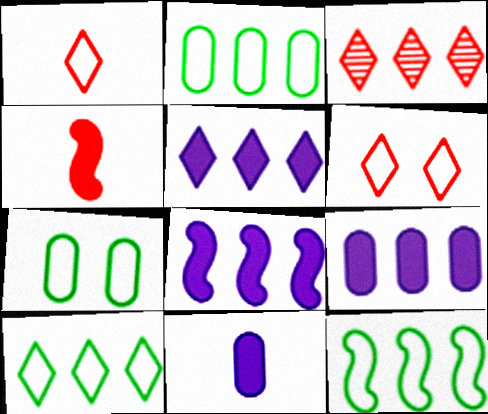[[2, 3, 8], 
[2, 10, 12], 
[3, 5, 10], 
[3, 9, 12], 
[5, 8, 9]]